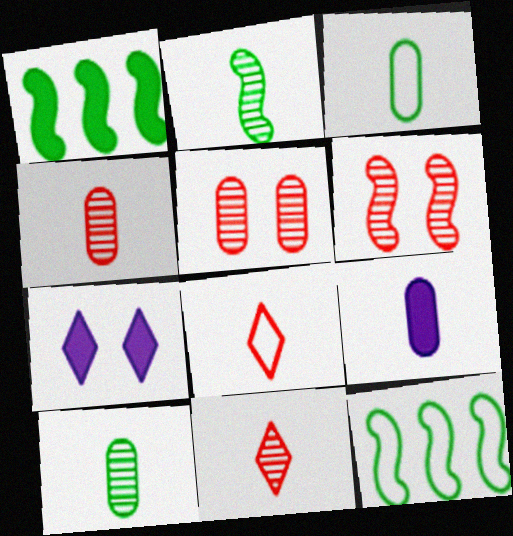[[2, 8, 9], 
[3, 4, 9], 
[4, 7, 12]]